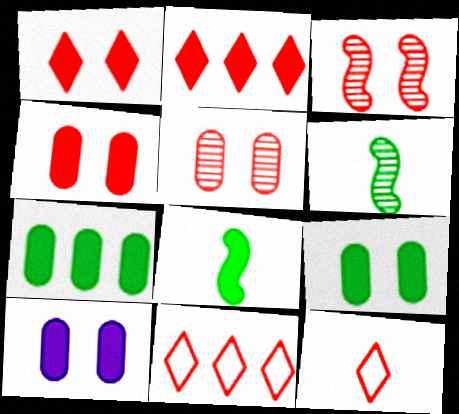[[2, 8, 10], 
[4, 9, 10], 
[6, 10, 11]]